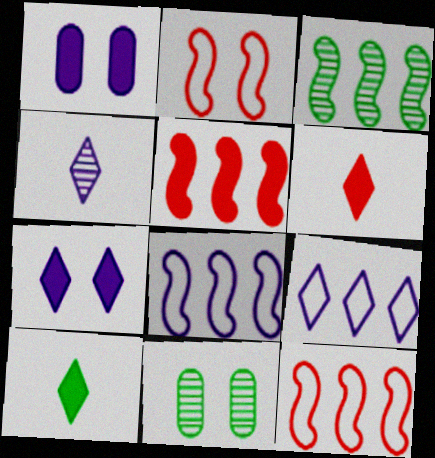[[1, 4, 8], 
[1, 5, 10], 
[2, 7, 11], 
[3, 5, 8], 
[4, 7, 9], 
[6, 8, 11]]